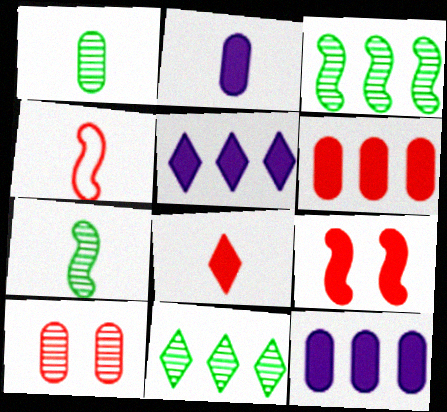[[6, 8, 9]]